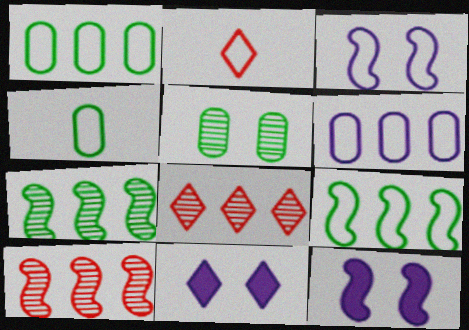[[1, 2, 3], 
[4, 8, 12], 
[4, 10, 11]]